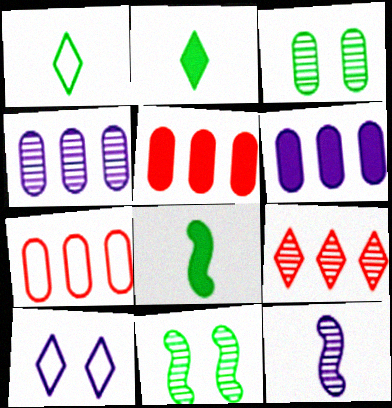[[2, 9, 10], 
[3, 9, 12], 
[6, 10, 12]]